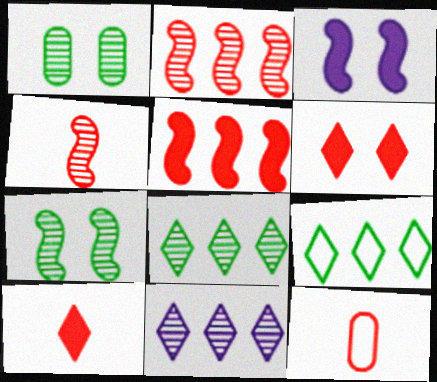[[1, 4, 11], 
[2, 6, 12], 
[3, 8, 12], 
[4, 10, 12]]